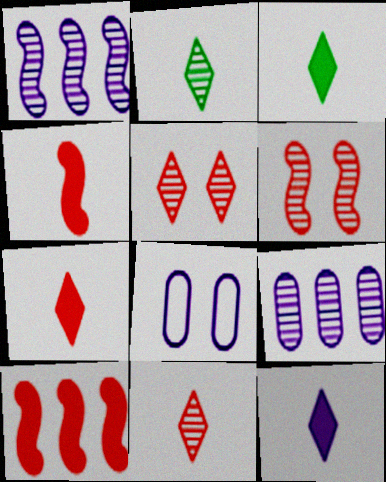[[1, 8, 12], 
[2, 6, 9], 
[2, 8, 10], 
[3, 7, 12]]